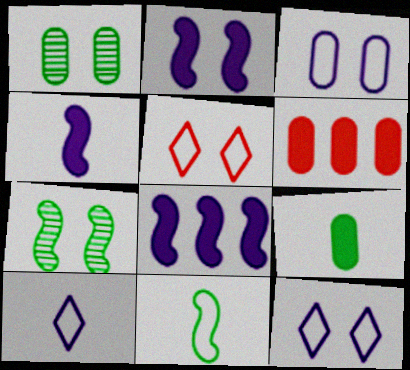[[1, 2, 5], 
[2, 4, 8], 
[6, 7, 10]]